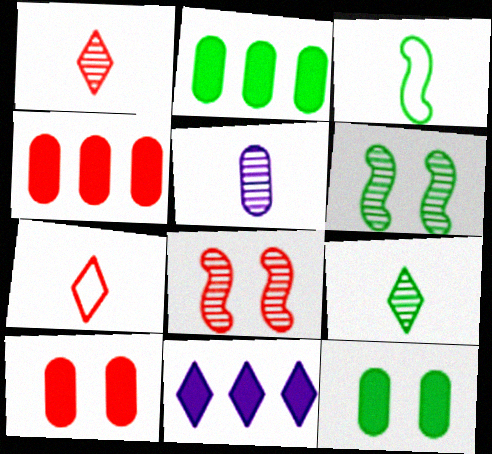[[4, 7, 8]]